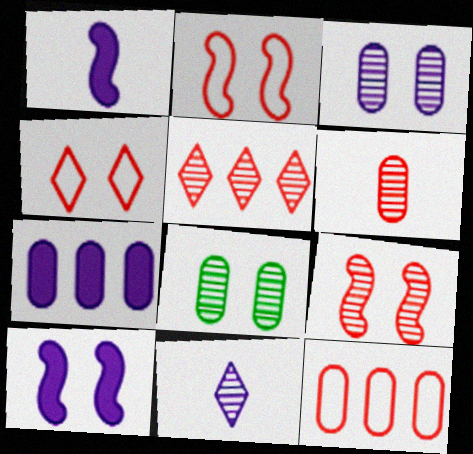[[4, 8, 10], 
[5, 6, 9]]